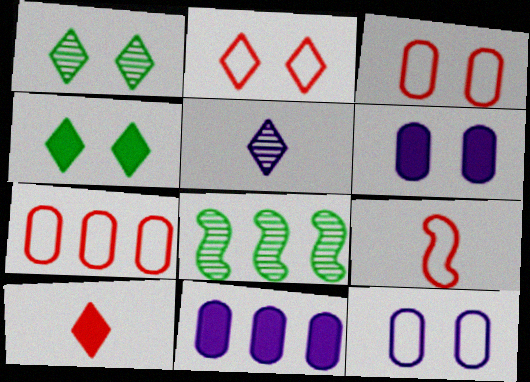[[1, 9, 11], 
[2, 7, 9], 
[8, 10, 12]]